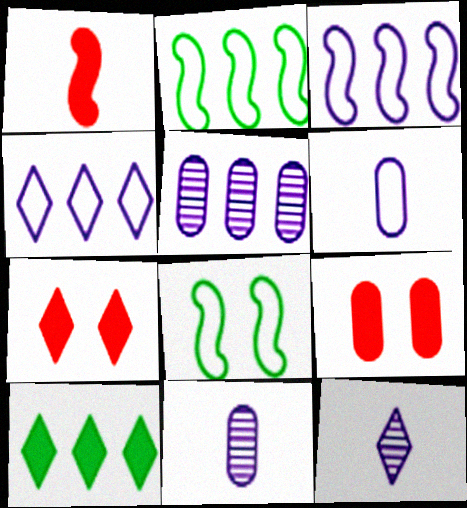[[2, 7, 11], 
[2, 9, 12]]